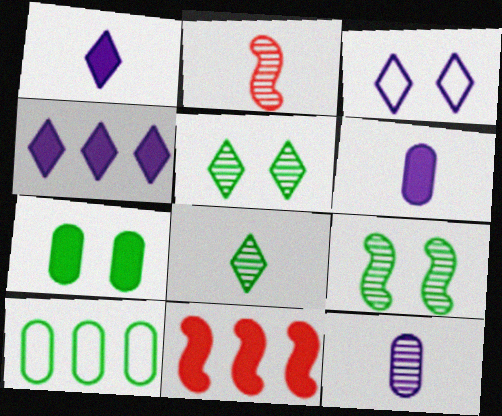[[1, 7, 11], 
[2, 8, 12]]